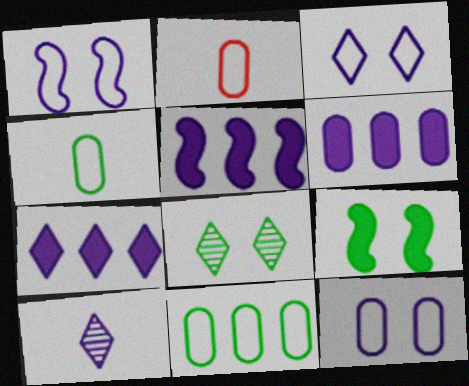[[1, 3, 12], 
[1, 6, 10], 
[2, 5, 8], 
[2, 11, 12], 
[3, 7, 10], 
[5, 6, 7], 
[5, 10, 12]]